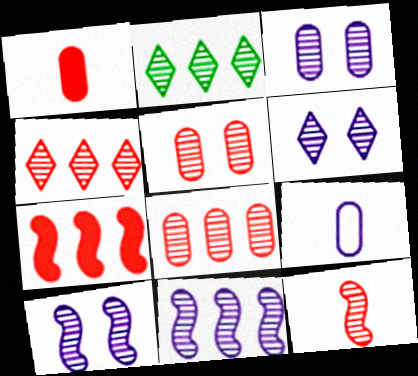[[2, 3, 12], 
[2, 8, 11], 
[3, 6, 10], 
[4, 5, 12]]